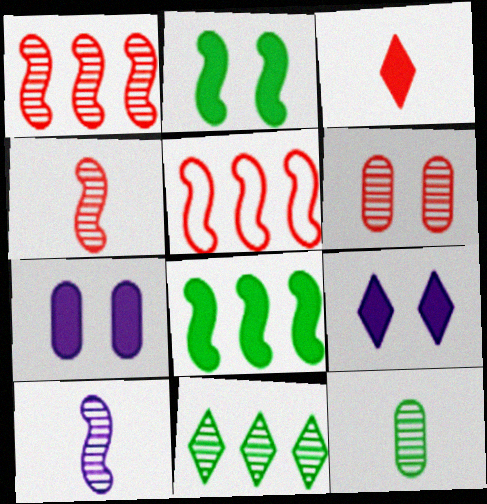[[2, 5, 10], 
[3, 5, 6], 
[3, 7, 8], 
[5, 9, 12], 
[6, 10, 11]]